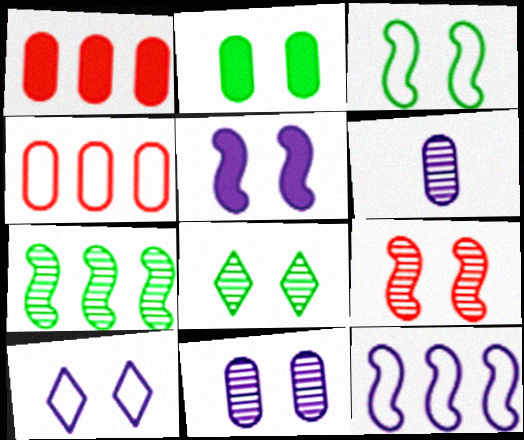[[2, 3, 8], 
[2, 4, 6], 
[2, 9, 10], 
[3, 5, 9], 
[5, 10, 11], 
[8, 9, 11]]